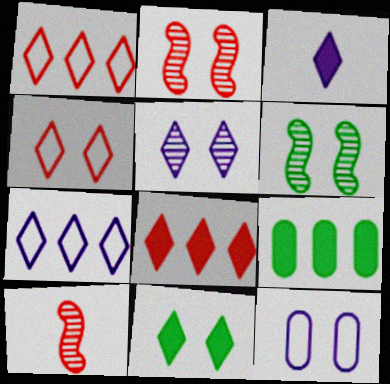[[2, 11, 12], 
[3, 5, 7], 
[3, 8, 11], 
[4, 5, 11]]